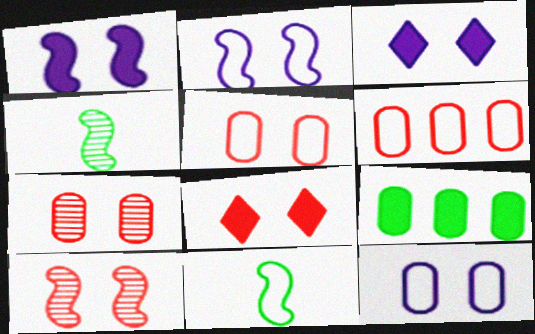[[3, 4, 6], 
[5, 8, 10]]